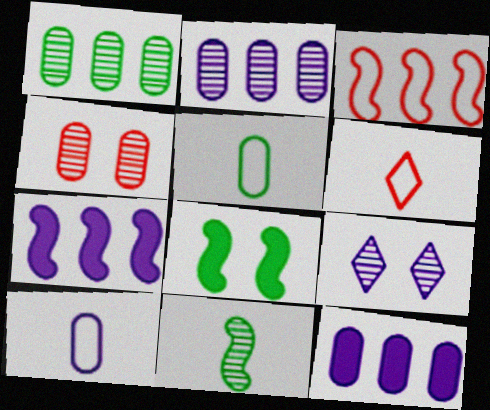[[2, 6, 8], 
[4, 5, 12], 
[7, 9, 10]]